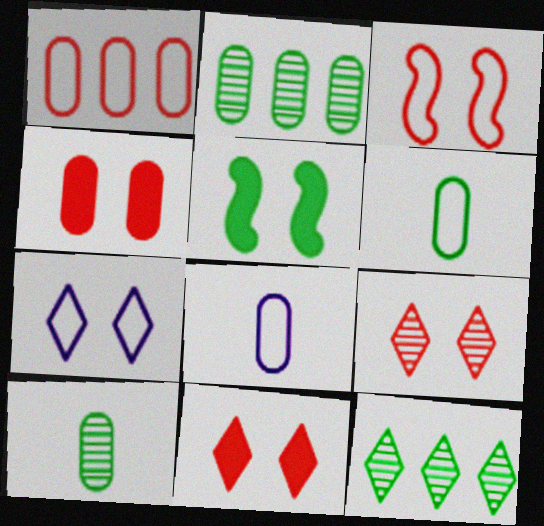[[2, 4, 8], 
[3, 4, 9], 
[5, 6, 12]]